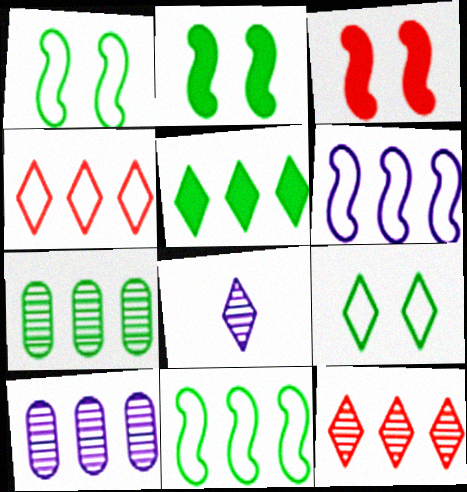[[5, 7, 11]]